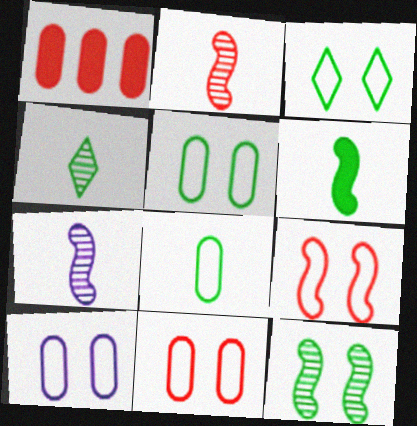[[1, 3, 7], 
[3, 9, 10], 
[4, 6, 8], 
[5, 10, 11]]